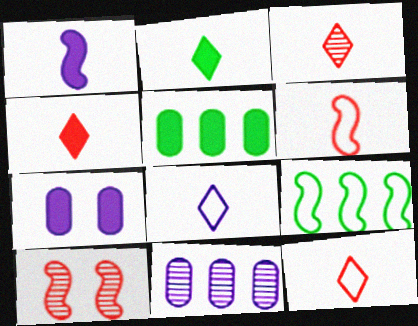[[1, 9, 10], 
[2, 3, 8], 
[3, 4, 12], 
[3, 7, 9], 
[5, 8, 10]]